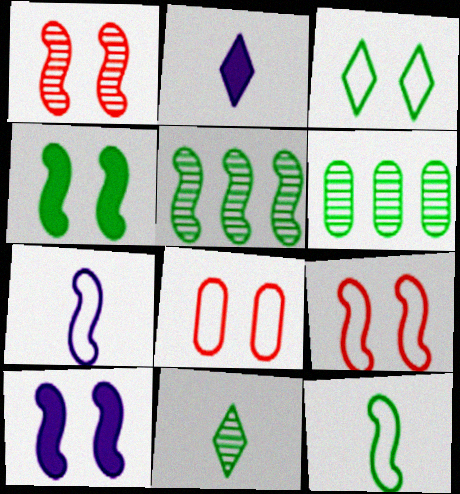[[2, 5, 8], 
[2, 6, 9], 
[4, 5, 12]]